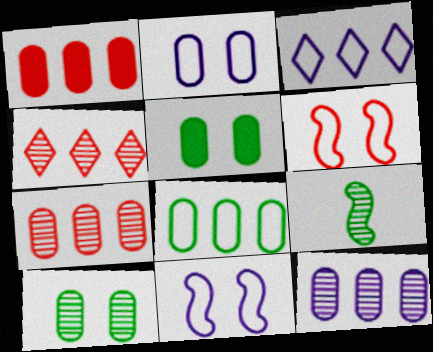[[1, 8, 12]]